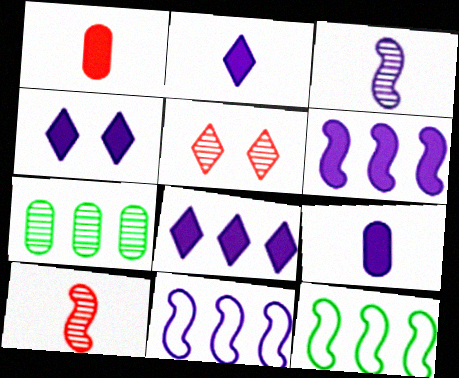[[2, 4, 8], 
[3, 5, 7], 
[4, 6, 9], 
[5, 9, 12]]